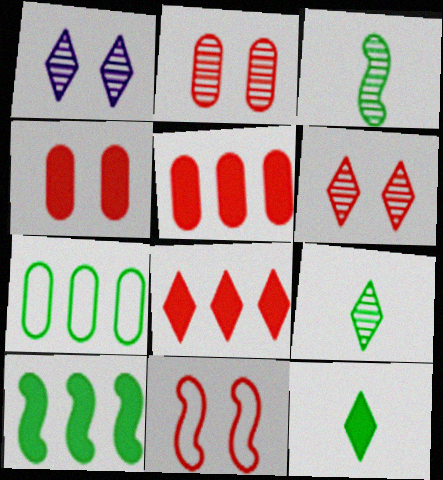[[4, 6, 11]]